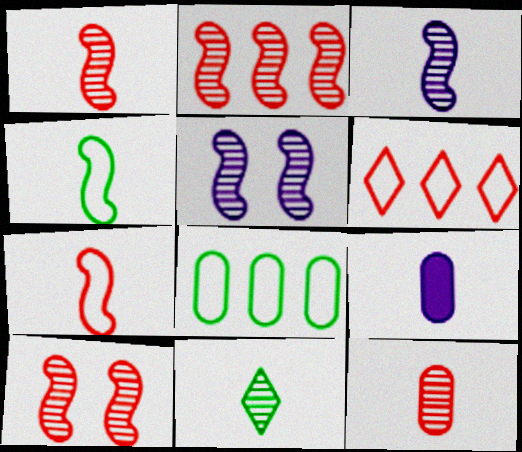[[1, 2, 10], 
[3, 11, 12], 
[7, 9, 11]]